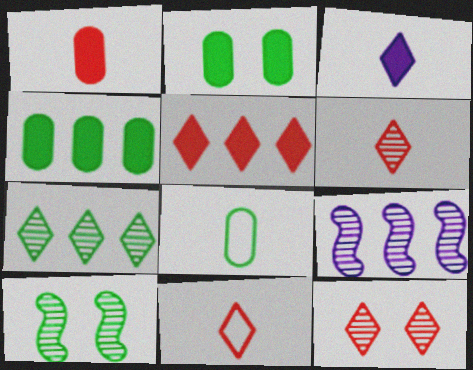[[2, 9, 11], 
[5, 11, 12]]